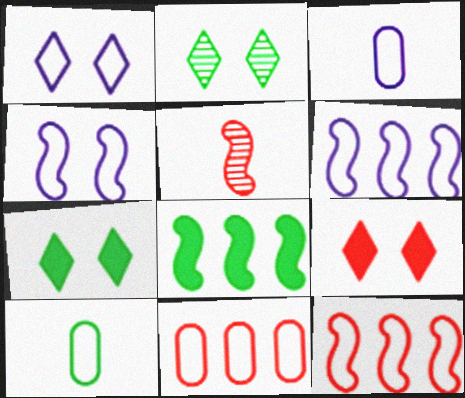[[1, 2, 9], 
[1, 3, 6], 
[1, 10, 12], 
[2, 8, 10], 
[4, 5, 8], 
[5, 9, 11]]